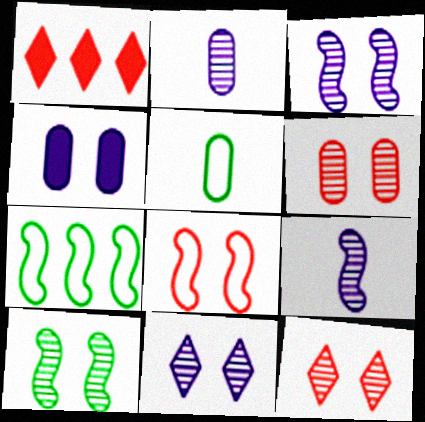[[1, 3, 5], 
[6, 10, 11]]